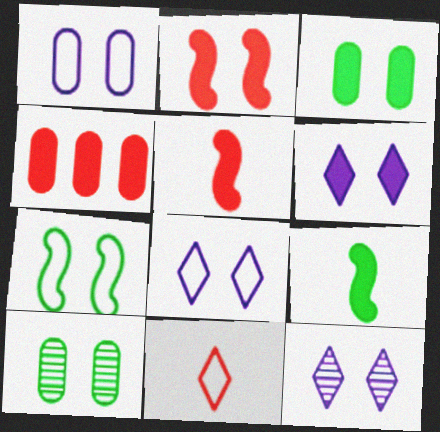[[2, 3, 6], 
[2, 8, 10], 
[4, 6, 9], 
[6, 8, 12]]